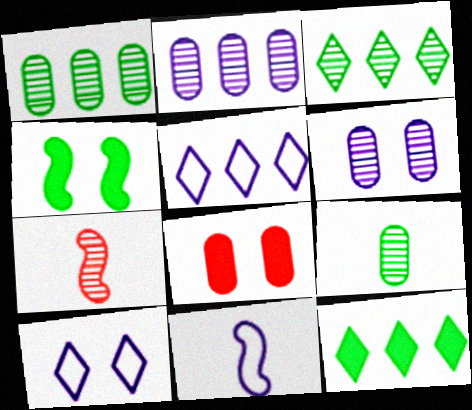[[3, 6, 7], 
[3, 8, 11]]